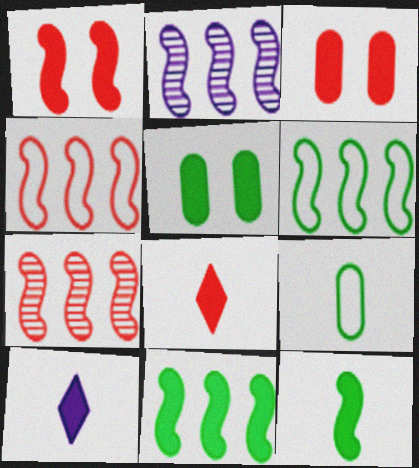[[2, 4, 11], 
[3, 10, 11]]